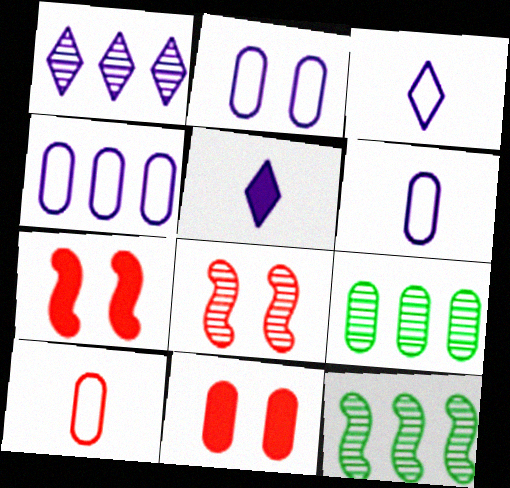[[2, 4, 6], 
[3, 7, 9], 
[3, 11, 12], 
[6, 9, 11]]